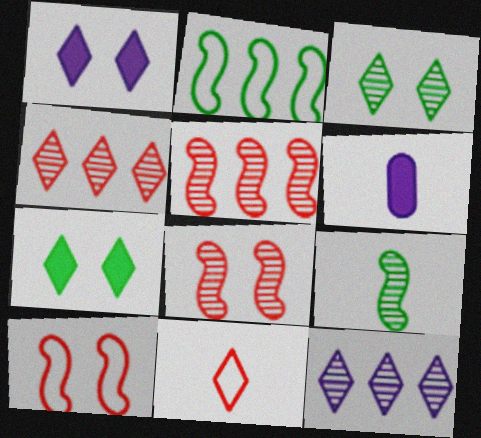[[6, 9, 11], 
[7, 11, 12]]